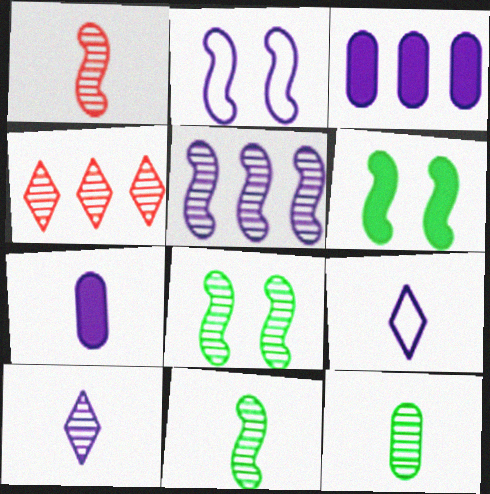[[1, 5, 8], 
[1, 10, 12], 
[2, 3, 10]]